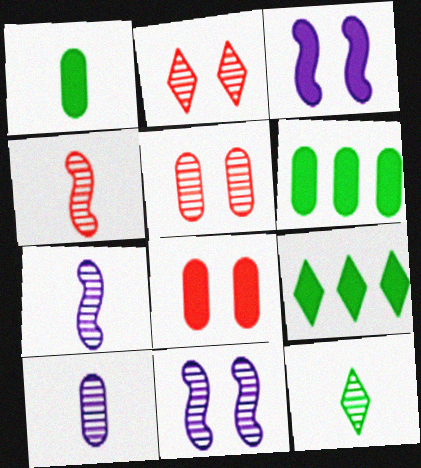[[4, 10, 12]]